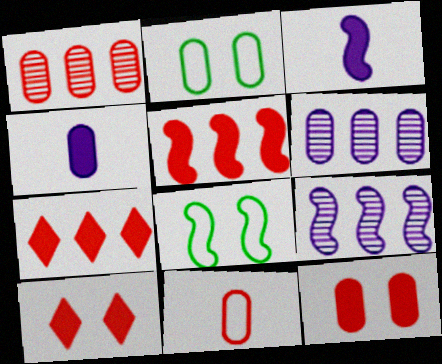[[1, 2, 4], 
[1, 11, 12]]